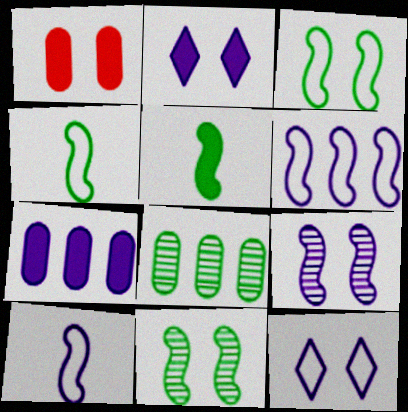[[1, 11, 12]]